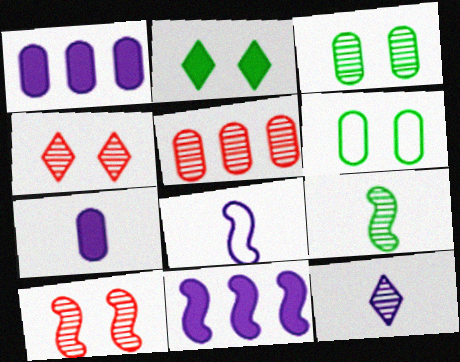[[2, 5, 8], 
[5, 6, 7], 
[7, 8, 12]]